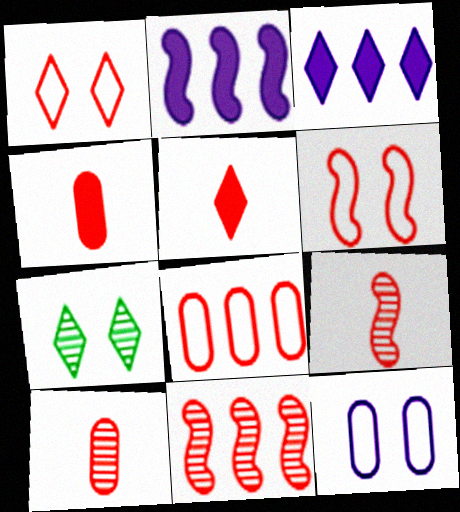[[1, 4, 11]]